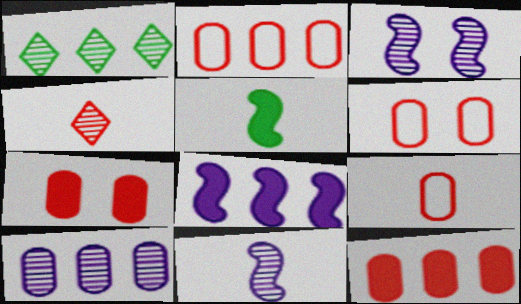[[1, 2, 8], 
[2, 6, 9]]